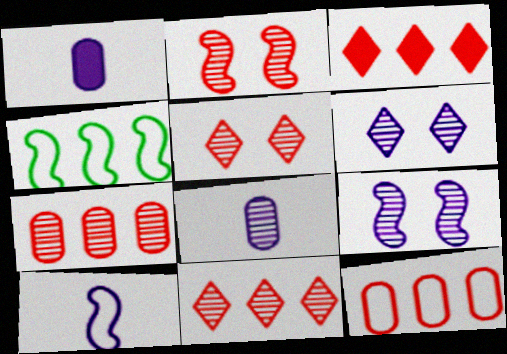[[1, 4, 5]]